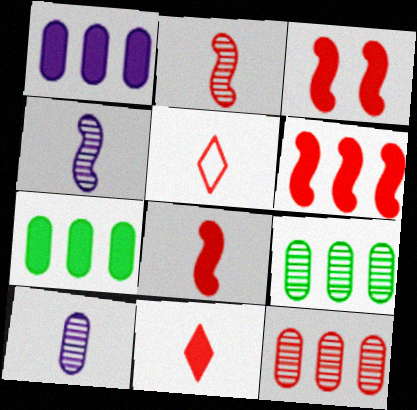[[3, 5, 12], 
[3, 6, 8]]